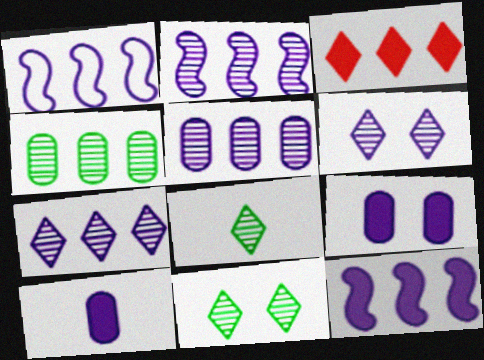[[1, 2, 12], 
[1, 3, 4], 
[1, 6, 10], 
[2, 5, 7]]